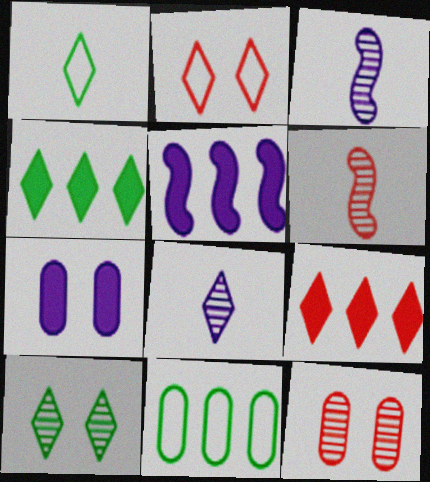[[1, 4, 10], 
[1, 5, 12], 
[2, 4, 8]]